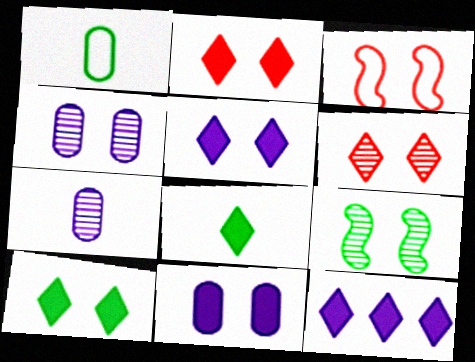[[2, 5, 10], 
[2, 8, 12], 
[3, 4, 10], 
[4, 6, 9]]